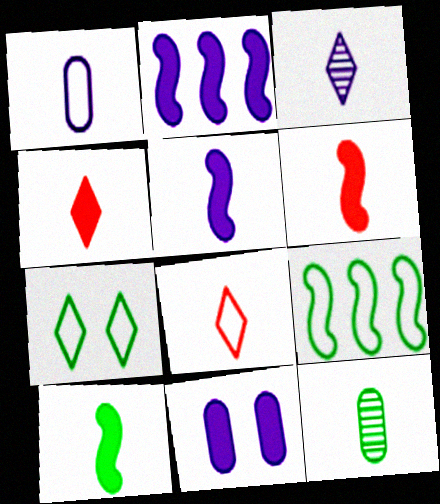[[1, 3, 5], 
[5, 6, 10], 
[5, 8, 12]]